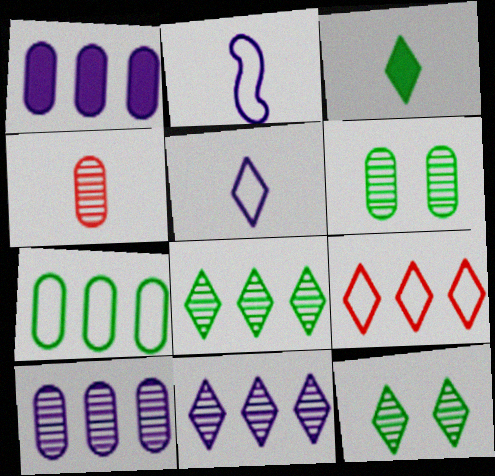[[2, 3, 4], 
[4, 6, 10]]